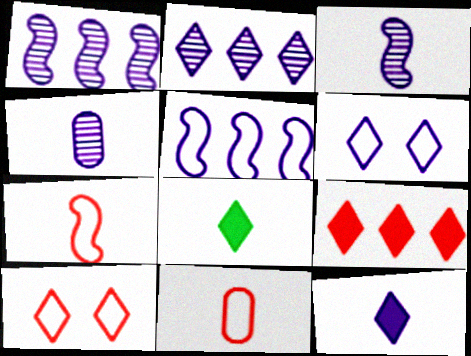[[2, 6, 12], 
[2, 8, 10], 
[3, 8, 11], 
[4, 7, 8]]